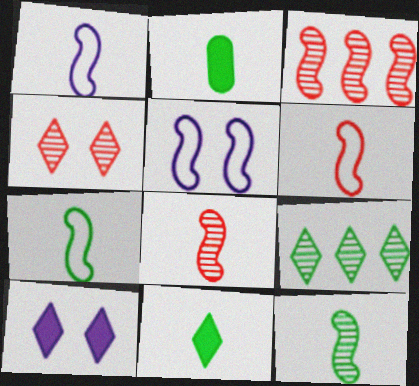[[1, 6, 7]]